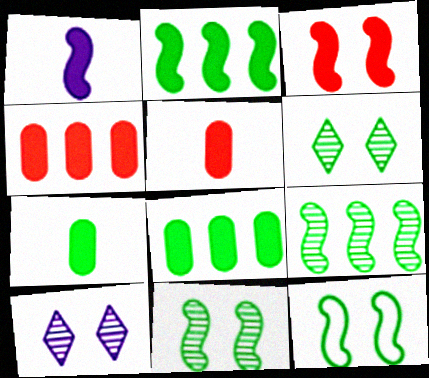[[1, 2, 3]]